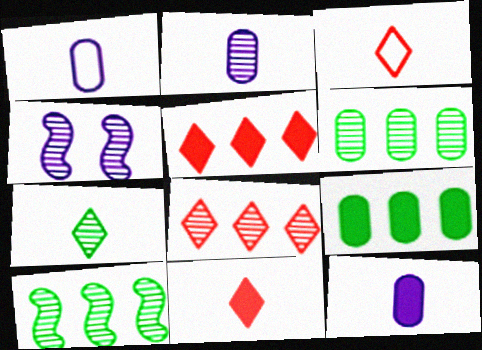[[1, 2, 12], 
[3, 4, 9]]